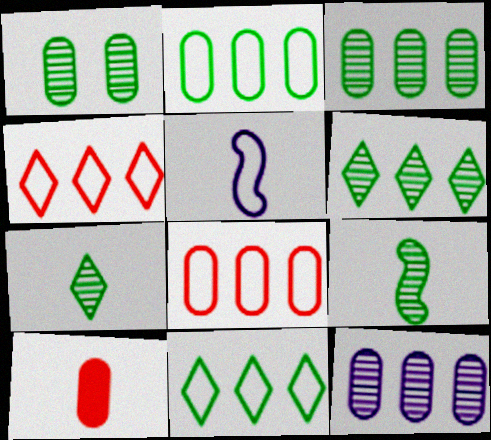[[1, 6, 9], 
[5, 7, 10]]